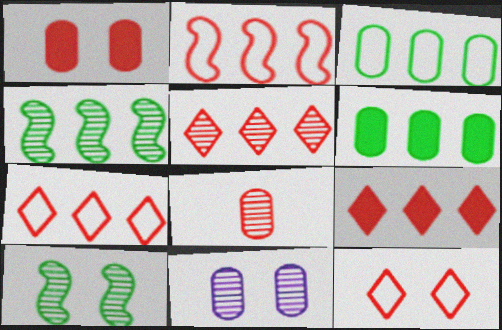[[5, 7, 9]]